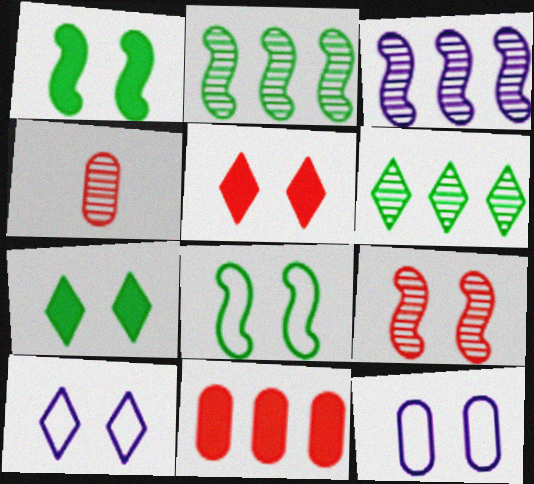[[7, 9, 12]]